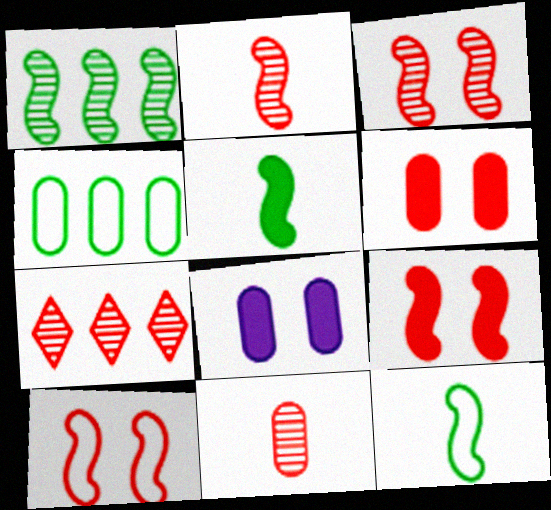[[3, 7, 11], 
[3, 9, 10], 
[4, 8, 11], 
[7, 8, 12]]